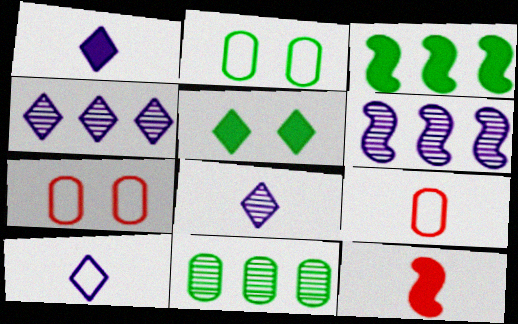[[1, 8, 10], 
[2, 4, 12], 
[3, 7, 8], 
[5, 6, 9]]